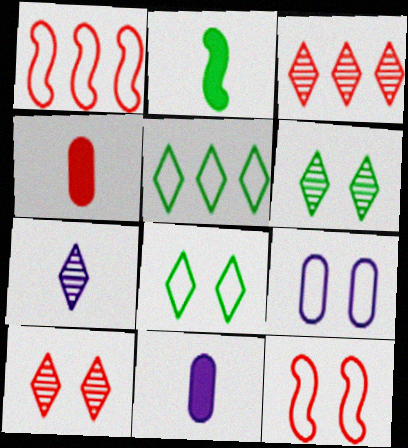[[1, 4, 10], 
[1, 6, 11], 
[2, 3, 9], 
[3, 4, 12], 
[3, 6, 7], 
[8, 9, 12]]